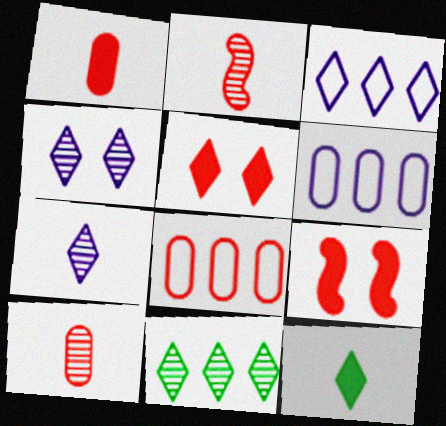[[2, 5, 8]]